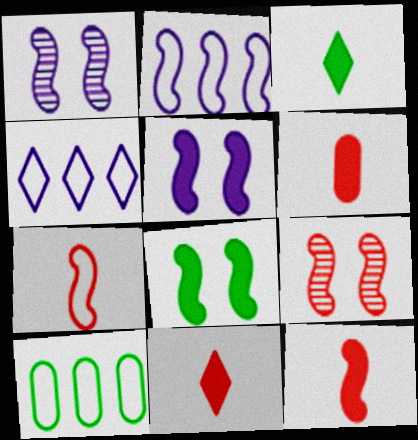[[1, 10, 11], 
[6, 11, 12]]